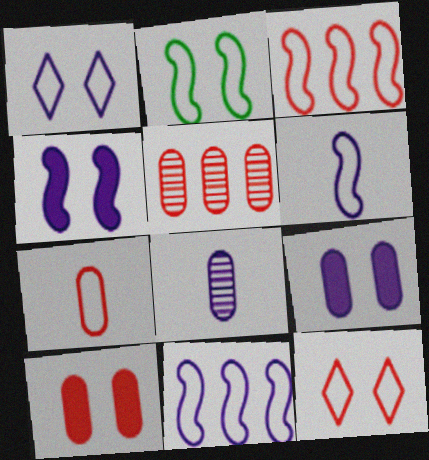[[2, 3, 6], 
[3, 7, 12], 
[5, 7, 10]]